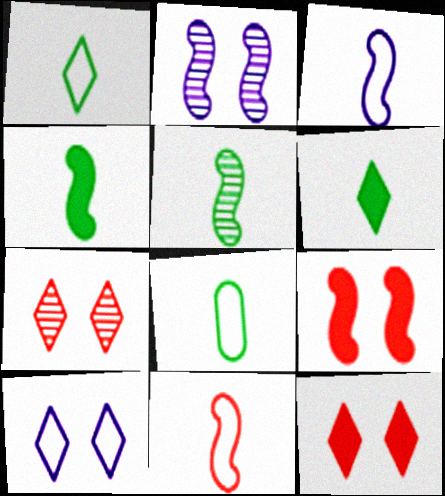[[5, 6, 8]]